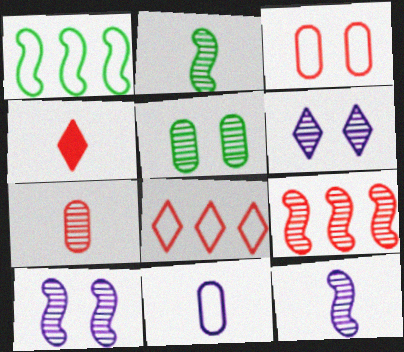[[2, 4, 11], 
[2, 9, 10], 
[3, 4, 9]]